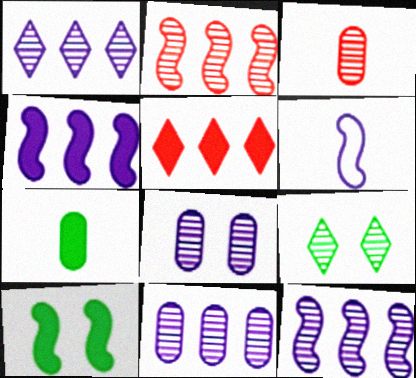[[1, 11, 12], 
[2, 6, 10], 
[3, 9, 12]]